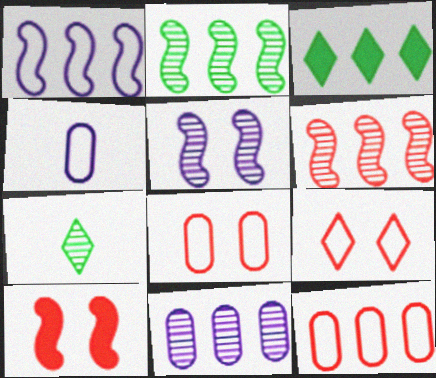[]